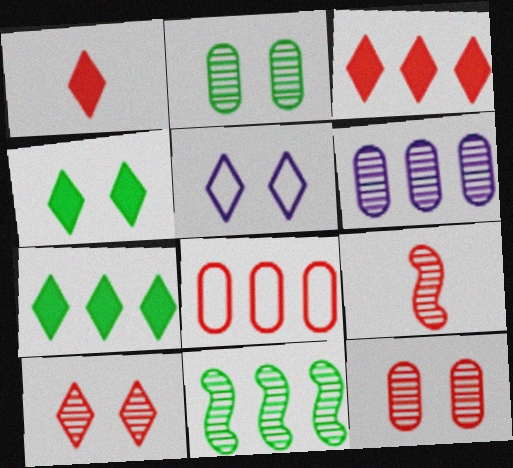[[4, 5, 10]]